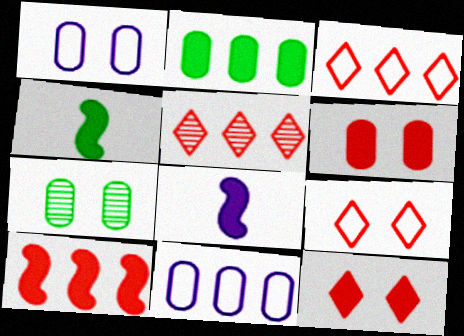[[1, 4, 5], 
[1, 6, 7], 
[2, 8, 12], 
[3, 7, 8]]